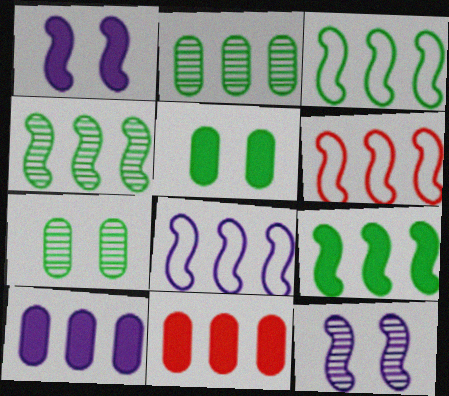[[3, 4, 9], 
[3, 6, 8]]